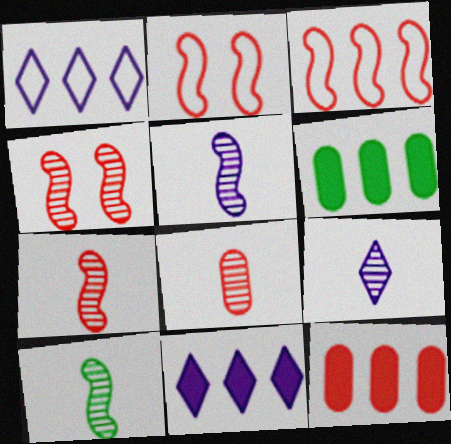[[2, 6, 9], 
[5, 7, 10], 
[8, 9, 10]]